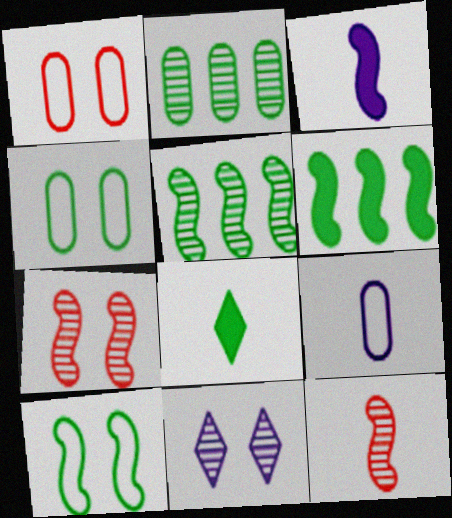[[2, 8, 10], 
[2, 11, 12], 
[4, 5, 8], 
[8, 9, 12]]